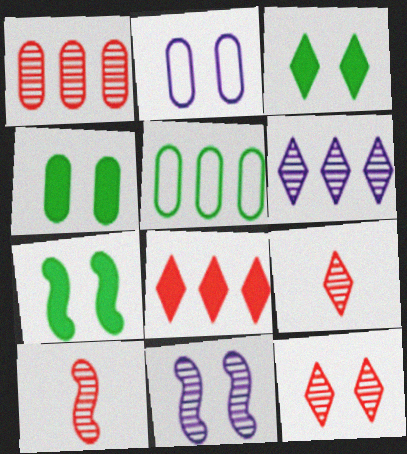[[1, 10, 12], 
[2, 7, 12], 
[3, 4, 7]]